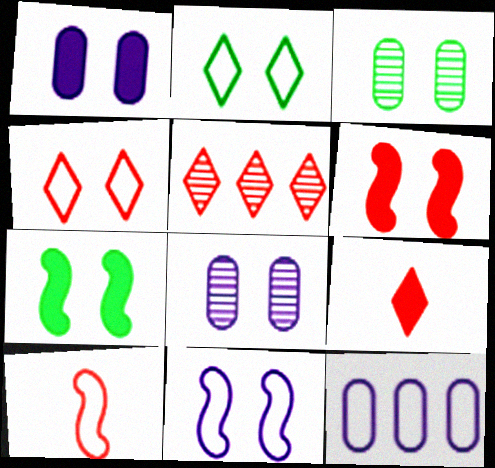[[2, 3, 7], 
[2, 6, 8], 
[2, 10, 12], 
[4, 5, 9], 
[4, 7, 8]]